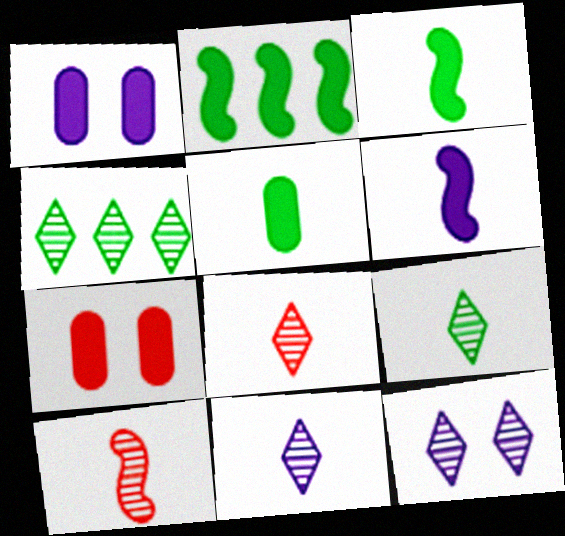[[4, 8, 12], 
[8, 9, 11]]